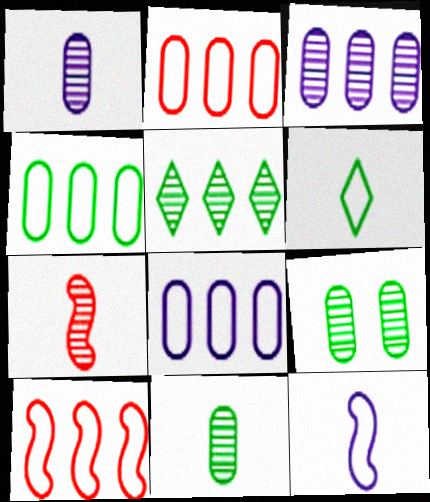[[2, 4, 8]]